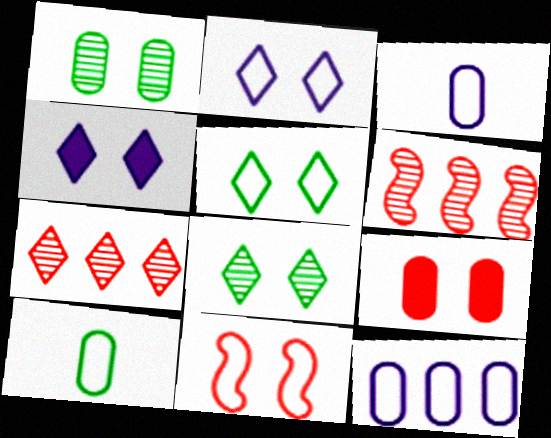[[1, 4, 11], 
[4, 6, 10]]